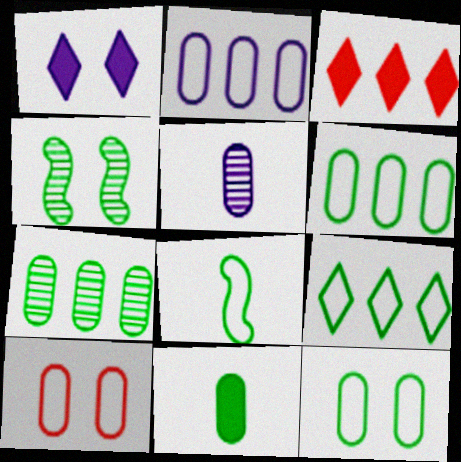[[1, 4, 10], 
[4, 9, 11], 
[7, 11, 12], 
[8, 9, 12]]